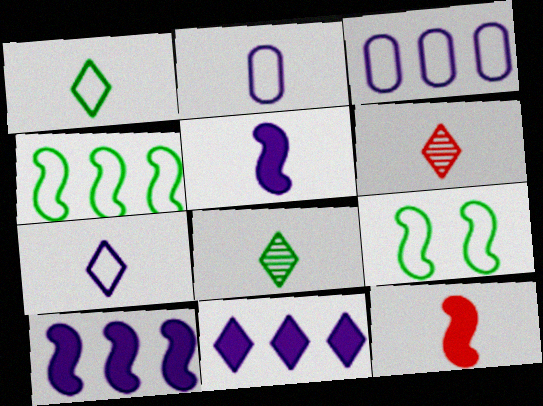[[2, 8, 12]]